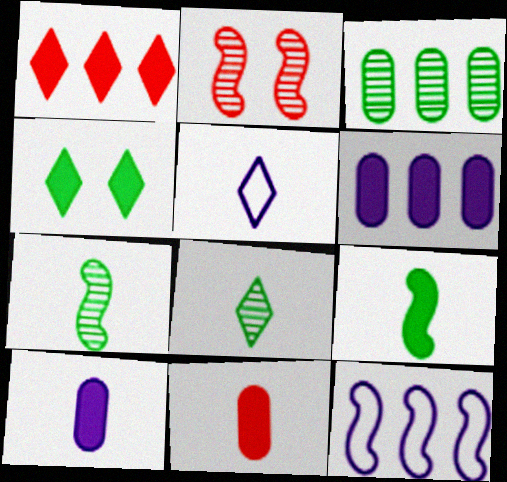[[1, 3, 12], 
[2, 9, 12], 
[5, 7, 11]]